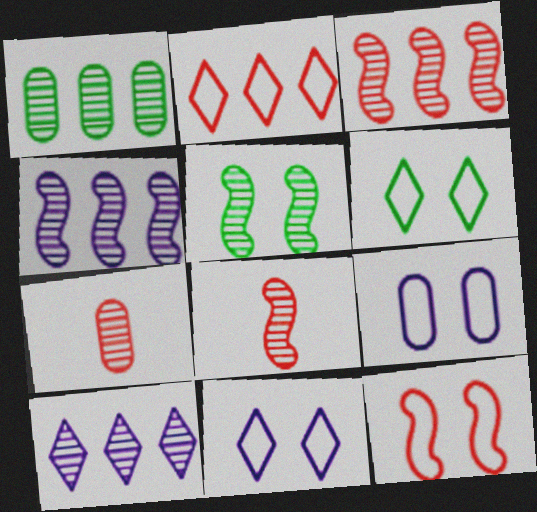[[1, 3, 10], 
[4, 5, 8], 
[5, 7, 10], 
[6, 9, 12]]